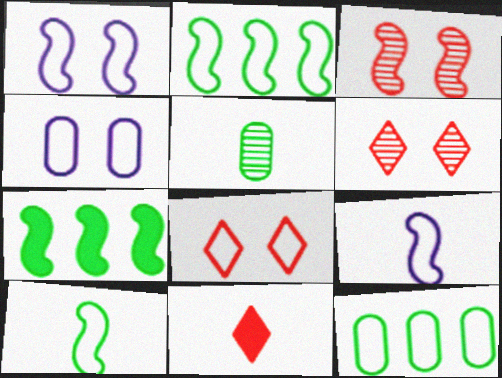[[3, 7, 9], 
[5, 9, 11], 
[8, 9, 12]]